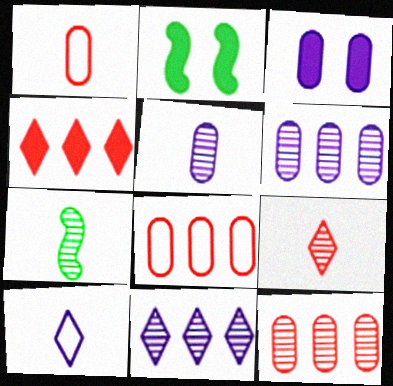[[1, 2, 11], 
[2, 10, 12], 
[5, 7, 9]]